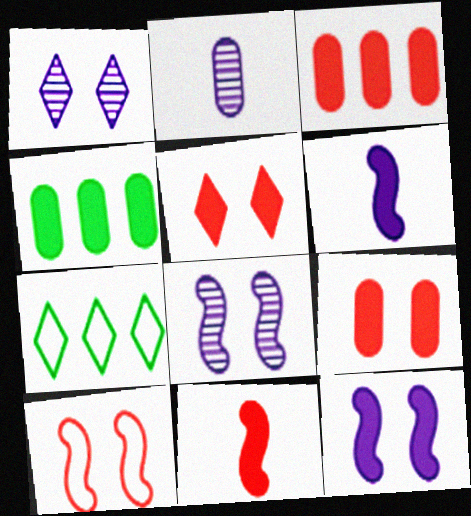[[3, 5, 11], 
[4, 5, 6]]